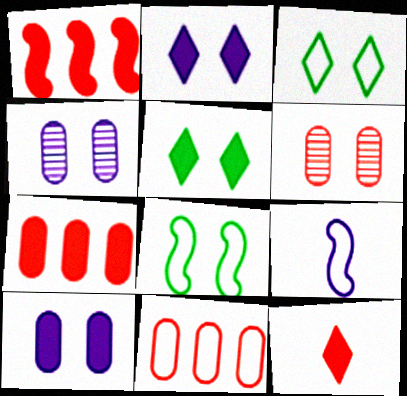[[2, 6, 8], 
[3, 9, 11]]